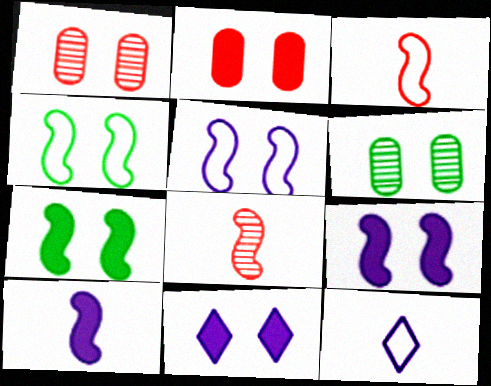[[1, 4, 11], 
[2, 7, 11]]